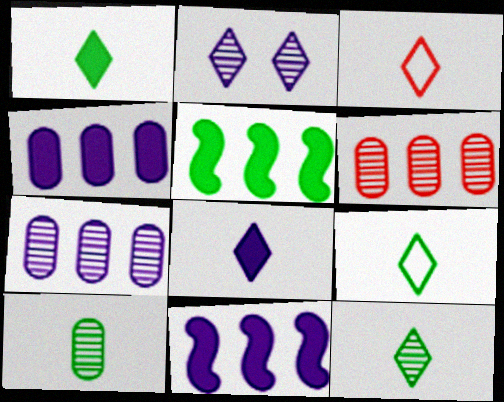[[1, 9, 12], 
[3, 8, 12]]